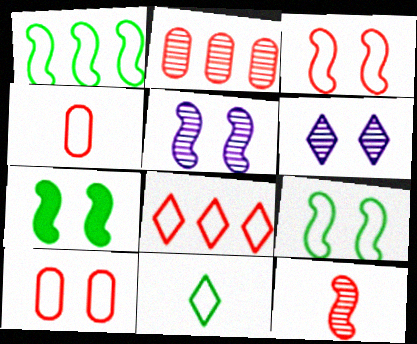[[3, 4, 8], 
[3, 5, 7], 
[6, 7, 10]]